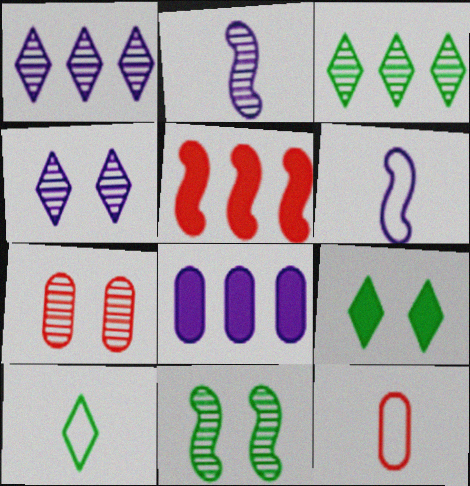[[2, 3, 7], 
[3, 9, 10], 
[4, 6, 8], 
[4, 7, 11], 
[5, 6, 11], 
[6, 10, 12]]